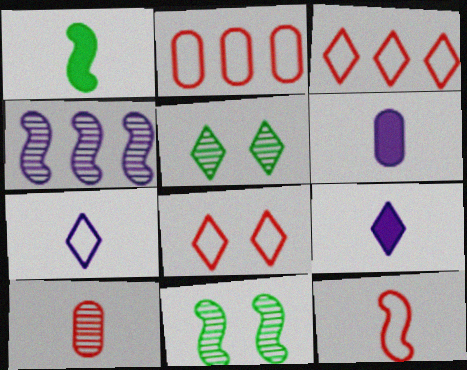[[1, 7, 10], 
[2, 8, 12], 
[2, 9, 11], 
[3, 5, 9], 
[3, 6, 11], 
[4, 5, 10]]